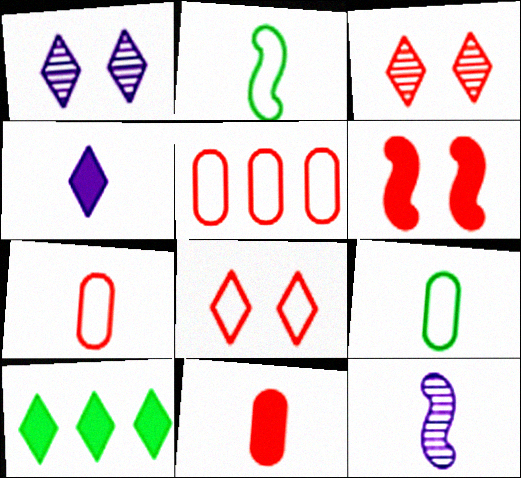[]